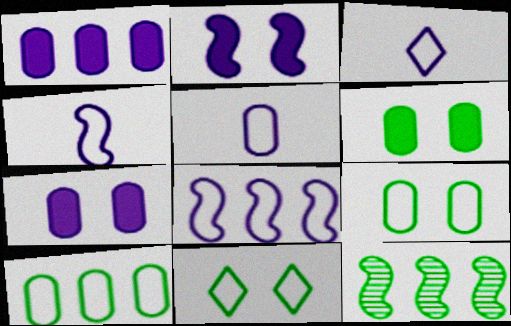[[3, 4, 5]]